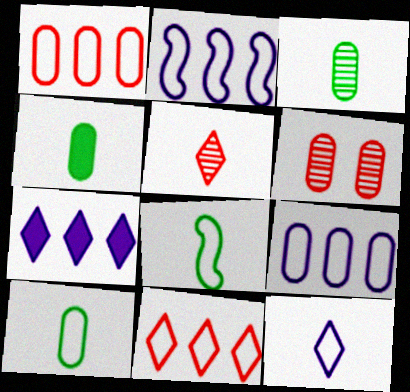[[3, 4, 10], 
[4, 6, 9], 
[6, 7, 8]]